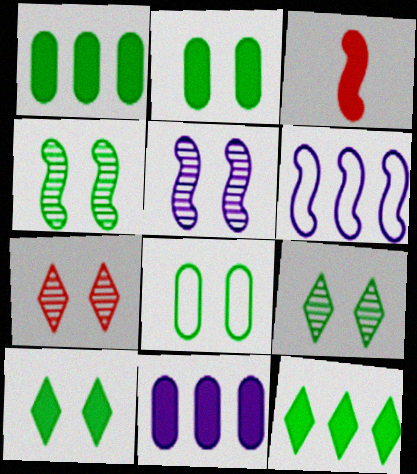[[3, 4, 6], 
[3, 10, 11], 
[4, 8, 10]]